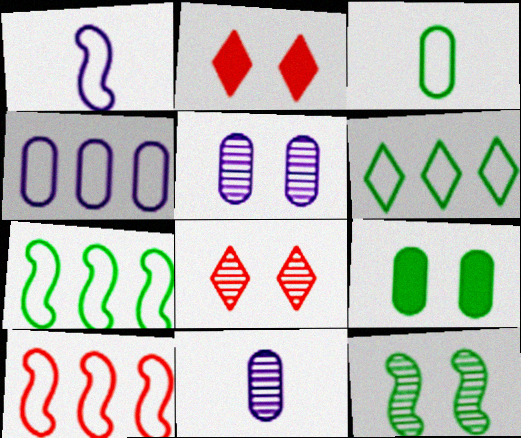[[2, 7, 11], 
[4, 6, 10], 
[5, 8, 12]]